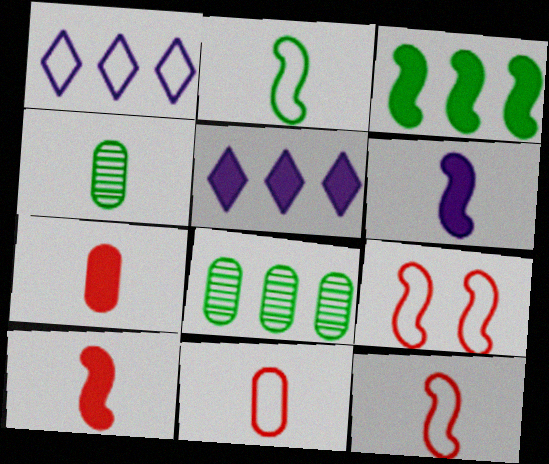[[4, 5, 9]]